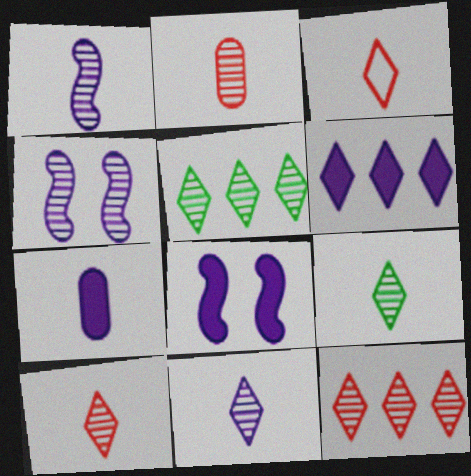[[1, 2, 9], 
[2, 4, 5], 
[6, 7, 8], 
[9, 10, 11]]